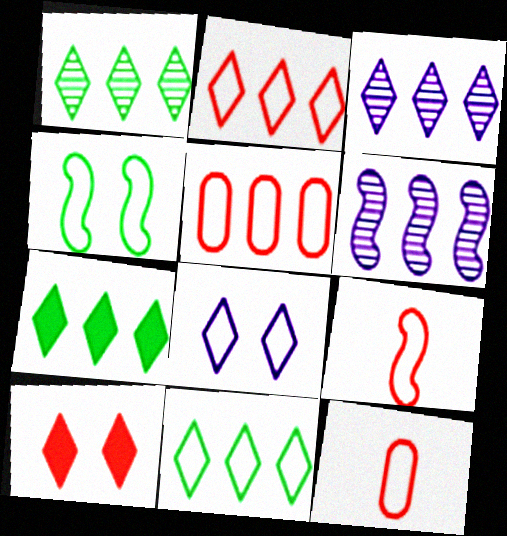[[1, 7, 11], 
[2, 3, 7], 
[5, 6, 7]]